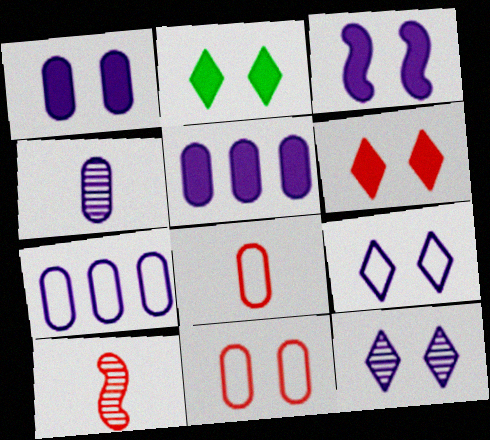[[1, 4, 7], 
[2, 7, 10]]